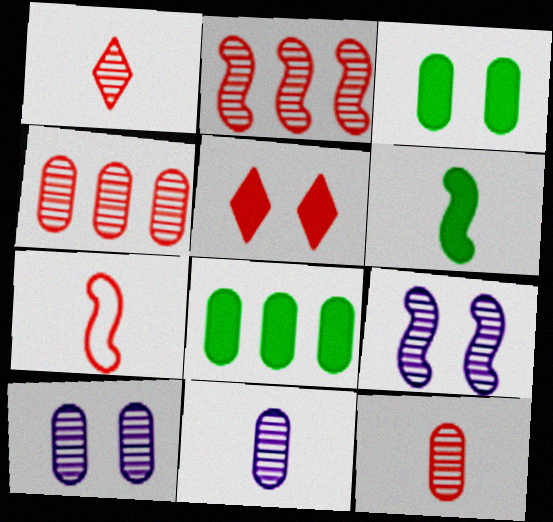[[4, 5, 7]]